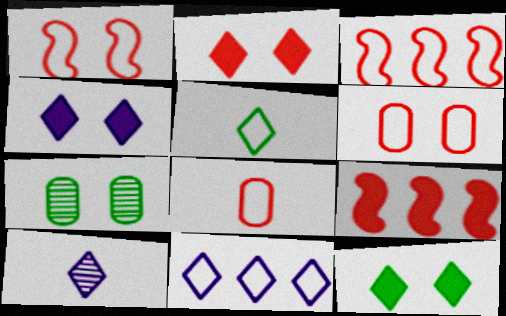[[1, 4, 7], 
[2, 4, 12], 
[4, 10, 11]]